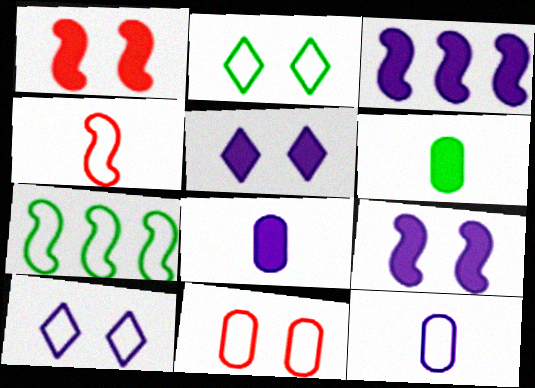[[3, 5, 8]]